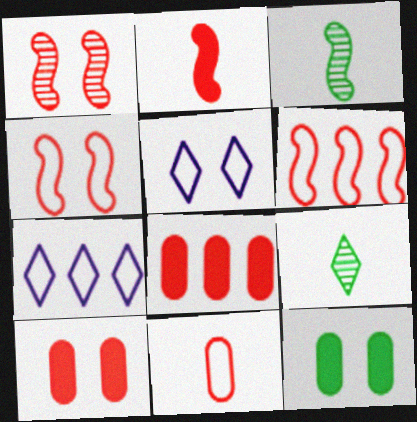[[1, 2, 6], 
[1, 5, 12], 
[3, 5, 8], 
[3, 7, 10]]